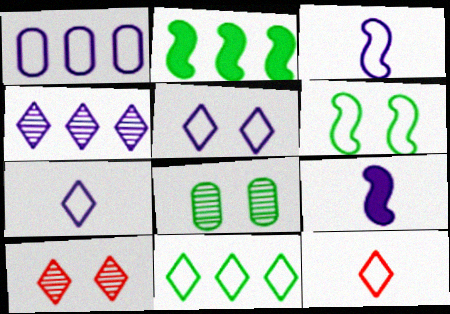[[1, 3, 5], 
[1, 6, 12], 
[5, 11, 12]]